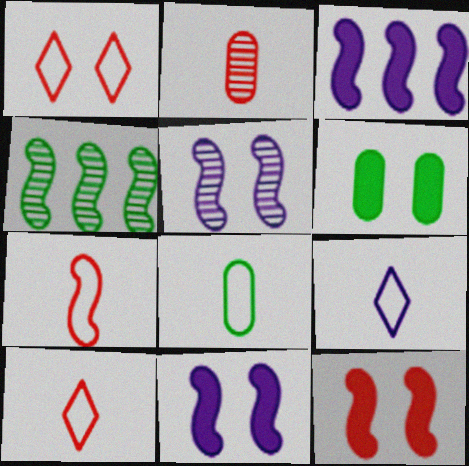[[1, 5, 6], 
[4, 7, 11], 
[7, 8, 9]]